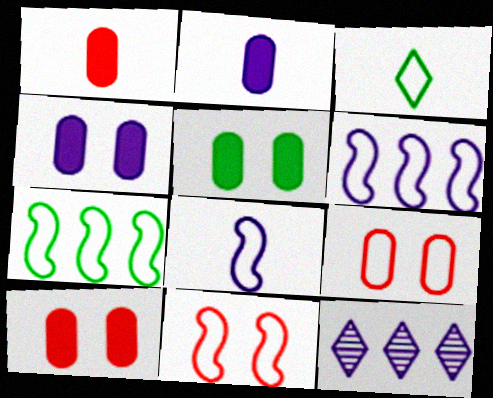[[3, 6, 9], 
[4, 5, 10], 
[4, 8, 12], 
[7, 8, 11]]